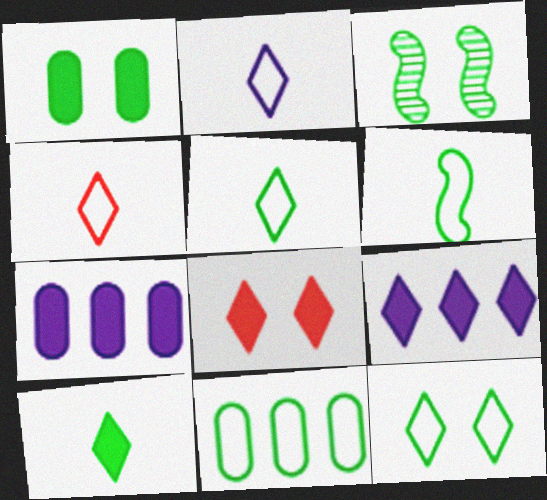[[1, 3, 12], 
[2, 4, 5], 
[3, 4, 7], 
[3, 10, 11], 
[6, 11, 12], 
[8, 9, 10]]